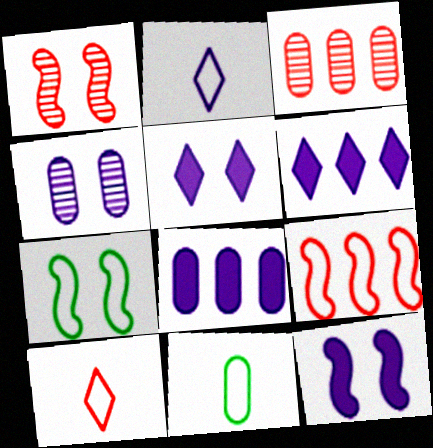[[1, 6, 11], 
[1, 7, 12]]